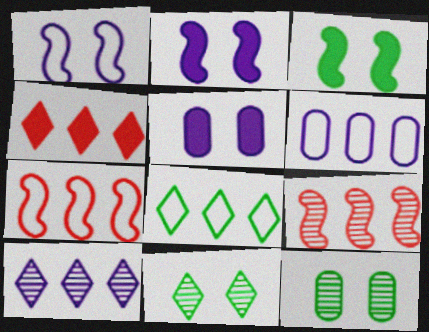[[4, 8, 10], 
[6, 7, 8]]